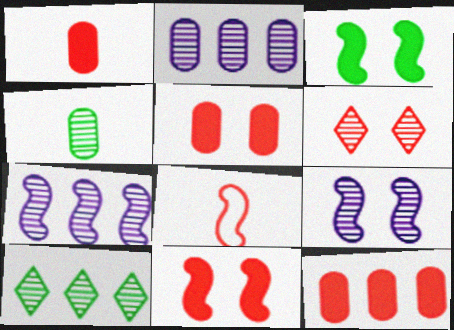[[1, 5, 12], 
[3, 7, 8], 
[4, 6, 7], 
[6, 8, 12]]